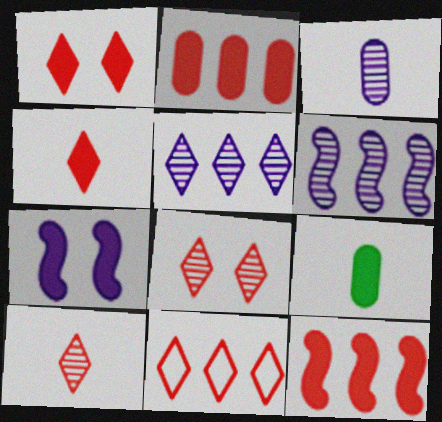[[1, 10, 11], 
[4, 8, 11]]